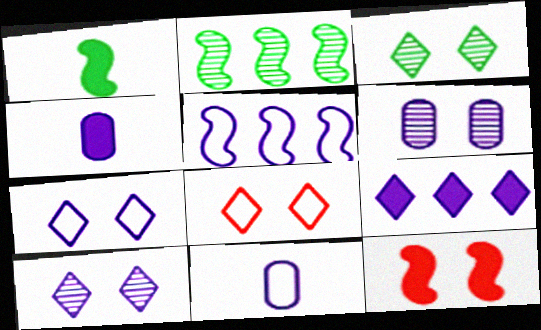[[2, 4, 8], 
[4, 5, 10], 
[5, 7, 11]]